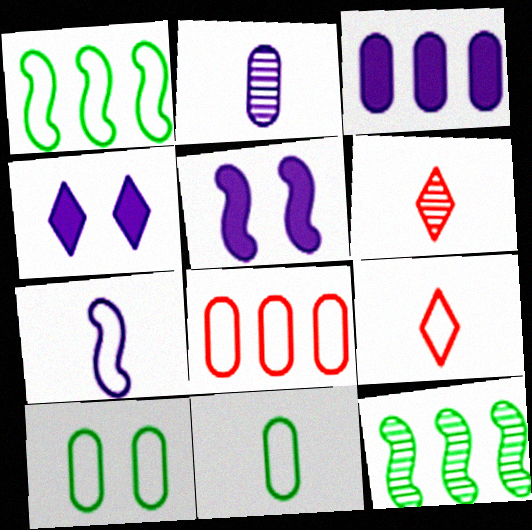[[7, 9, 11]]